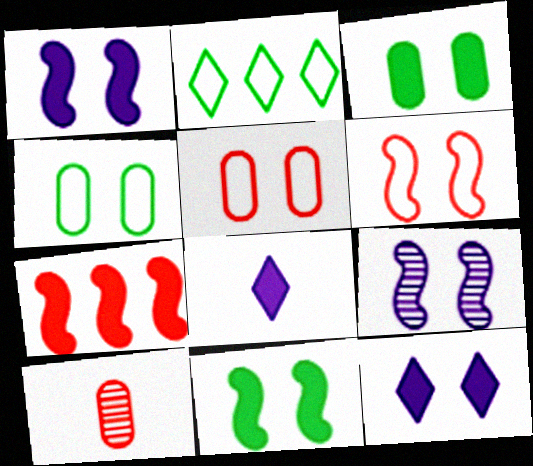[[1, 2, 10], 
[3, 7, 8], 
[6, 9, 11]]